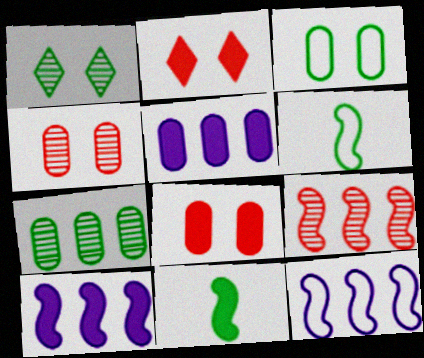[[2, 5, 11]]